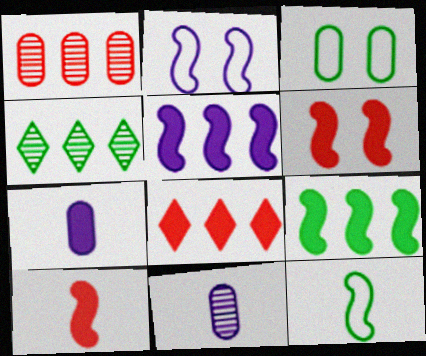[[1, 3, 7]]